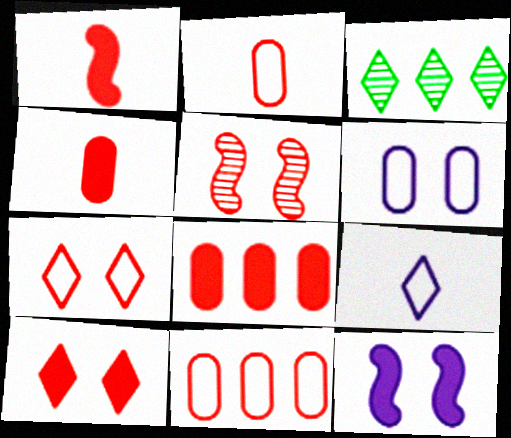[[1, 3, 6], 
[1, 8, 10], 
[2, 3, 12], 
[3, 9, 10]]